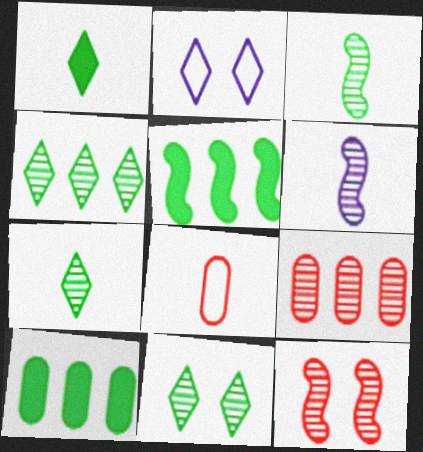[[1, 6, 8], 
[4, 7, 11], 
[6, 9, 11]]